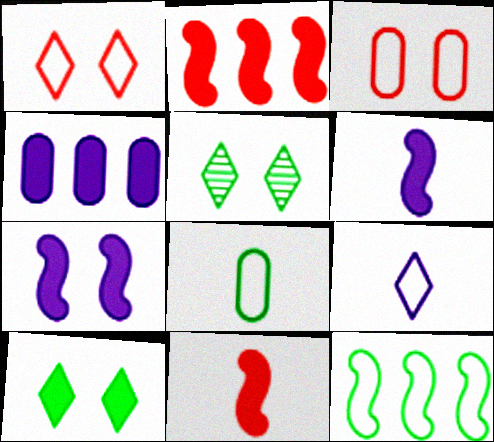[[3, 5, 7], 
[3, 9, 12], 
[4, 10, 11]]